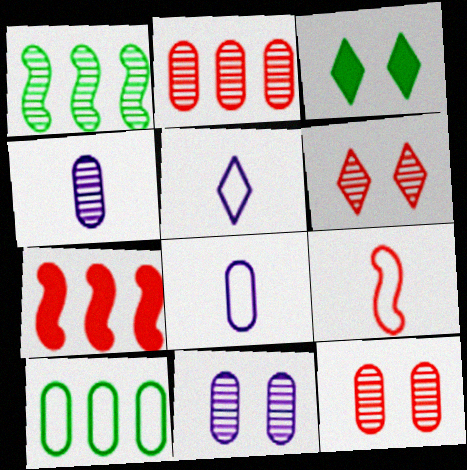[[1, 4, 6]]